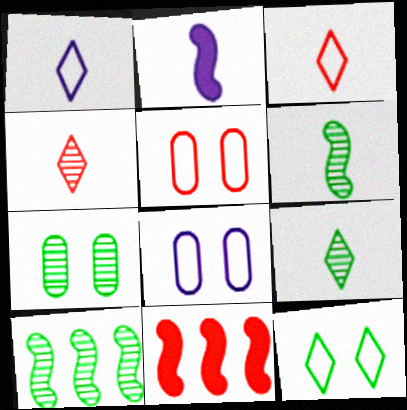[[1, 7, 11], 
[4, 5, 11], 
[7, 9, 10], 
[8, 9, 11]]